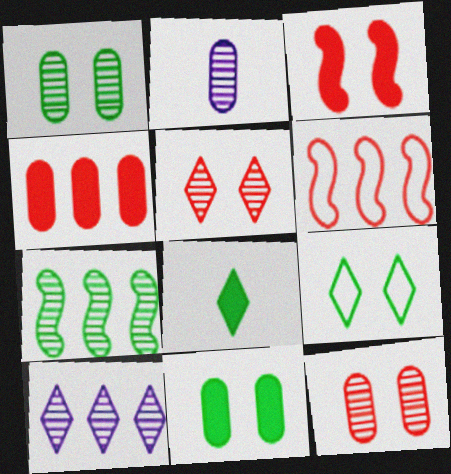[[2, 5, 7]]